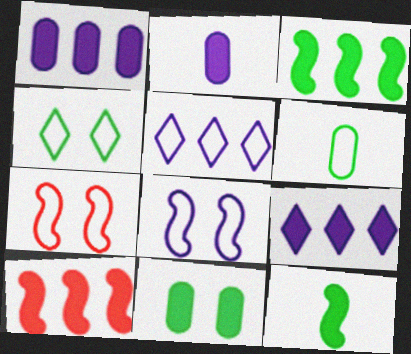[[5, 6, 7]]